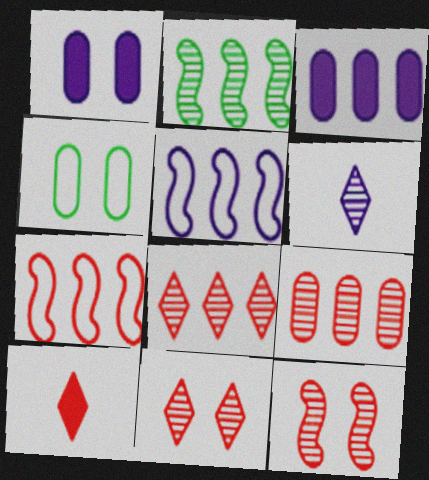[[1, 5, 6]]